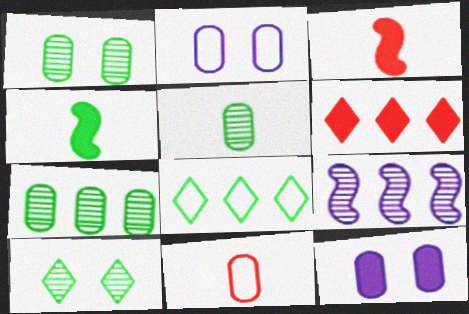[[1, 4, 8], 
[1, 5, 7], 
[4, 6, 12], 
[7, 11, 12]]